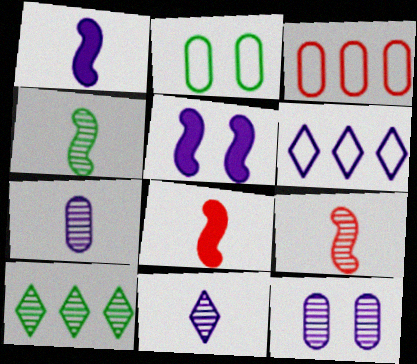[[1, 6, 12], 
[5, 6, 7], 
[9, 10, 12]]